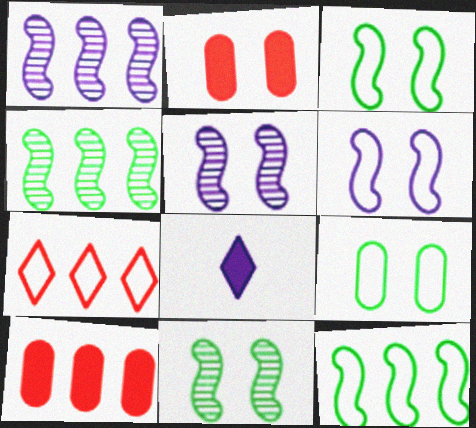[]